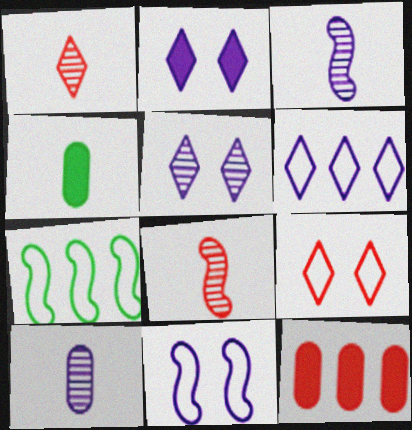[[8, 9, 12]]